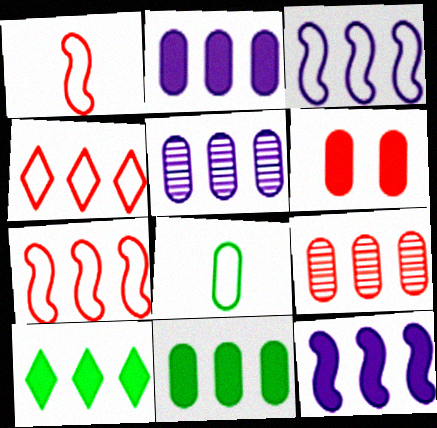[[3, 9, 10], 
[5, 6, 8], 
[5, 7, 10]]